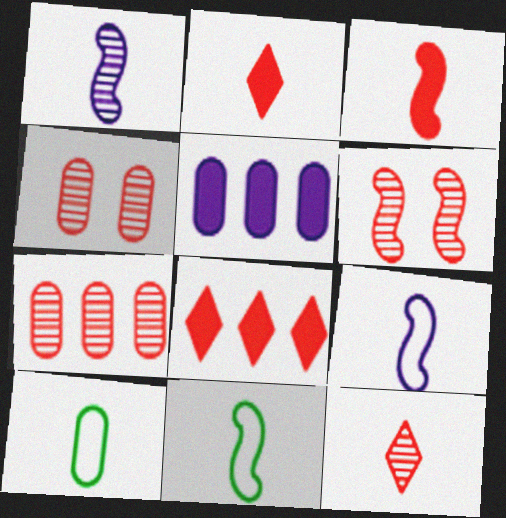[[1, 2, 10], 
[1, 3, 11], 
[4, 5, 10], 
[6, 7, 12]]